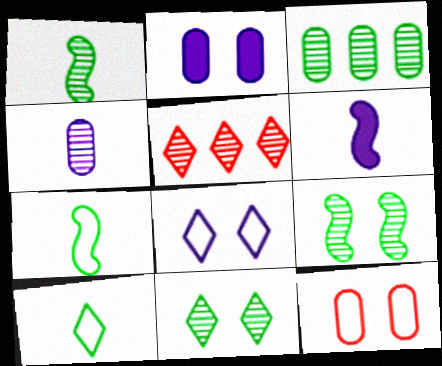[[1, 3, 11], 
[2, 5, 7], 
[4, 5, 9]]